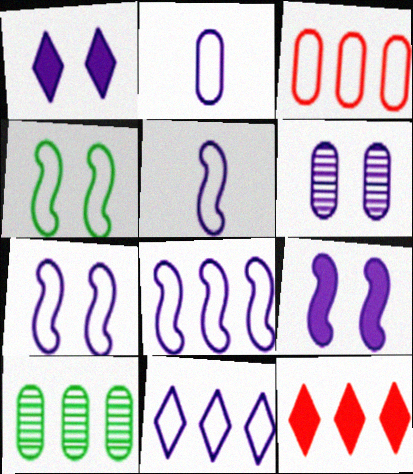[[1, 6, 7], 
[2, 7, 11], 
[5, 7, 8], 
[8, 10, 12]]